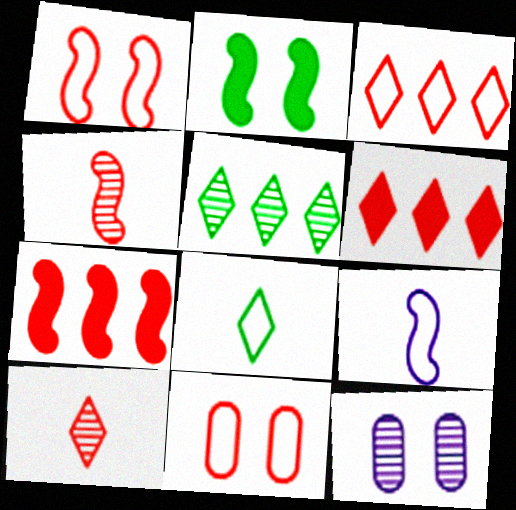[[1, 4, 7], 
[4, 5, 12], 
[4, 6, 11], 
[7, 8, 12], 
[7, 10, 11]]